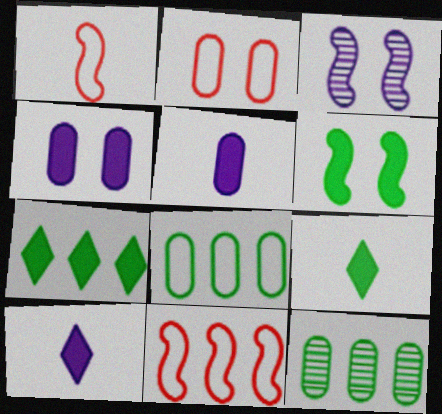[[2, 5, 12]]